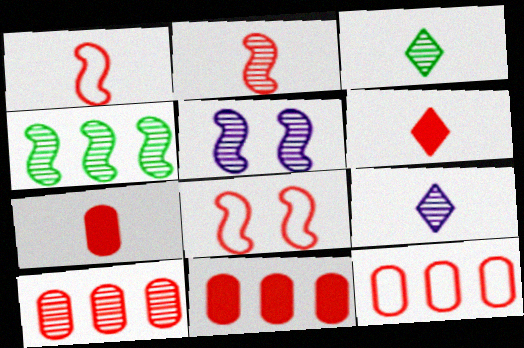[[2, 4, 5], 
[3, 5, 10], 
[6, 8, 10], 
[10, 11, 12]]